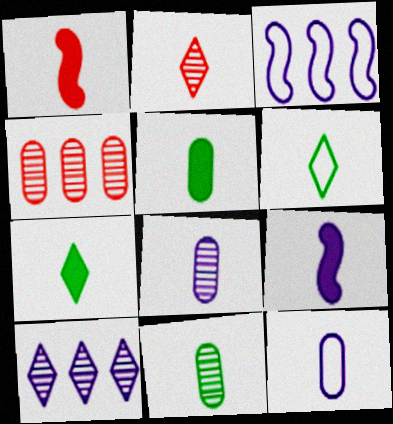[[1, 6, 8]]